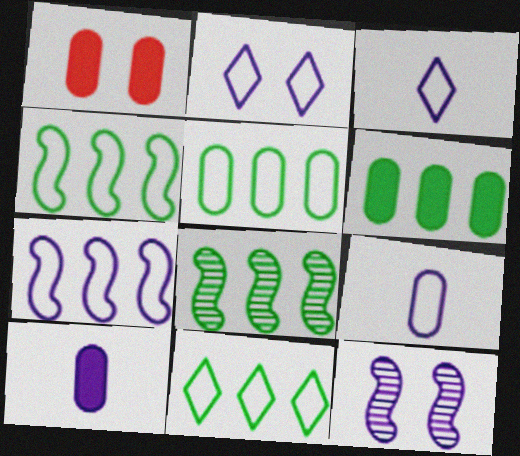[[1, 3, 8], 
[1, 6, 10], 
[2, 7, 9], 
[4, 5, 11], 
[6, 8, 11]]